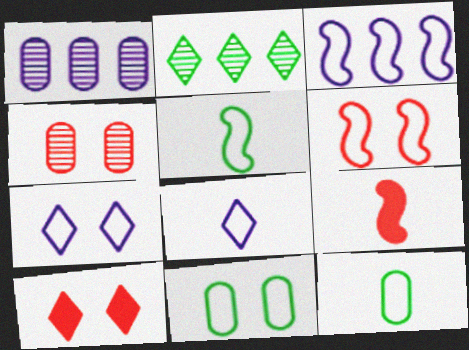[[1, 5, 10], 
[2, 8, 10], 
[3, 5, 6], 
[4, 6, 10], 
[6, 7, 11]]